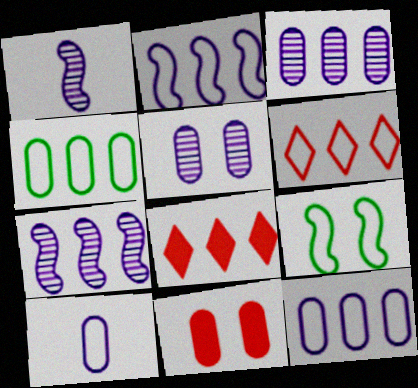[[2, 4, 6], 
[4, 7, 8], 
[6, 9, 10]]